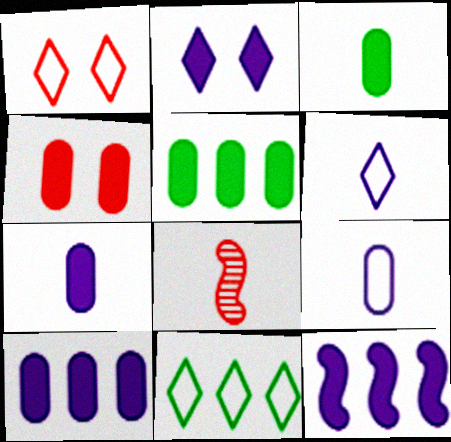[[1, 6, 11], 
[2, 7, 12], 
[3, 4, 10], 
[3, 6, 8], 
[4, 5, 7]]